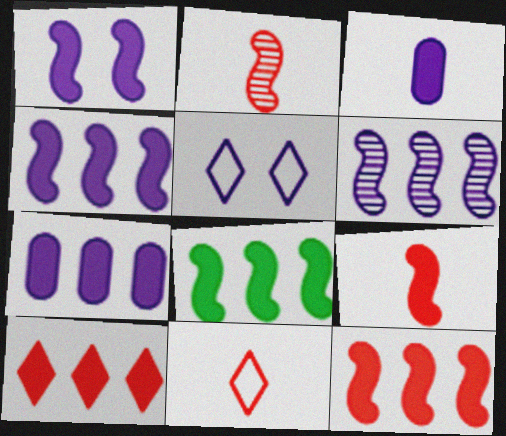[[1, 8, 9], 
[3, 5, 6], 
[4, 8, 12], 
[7, 8, 10]]